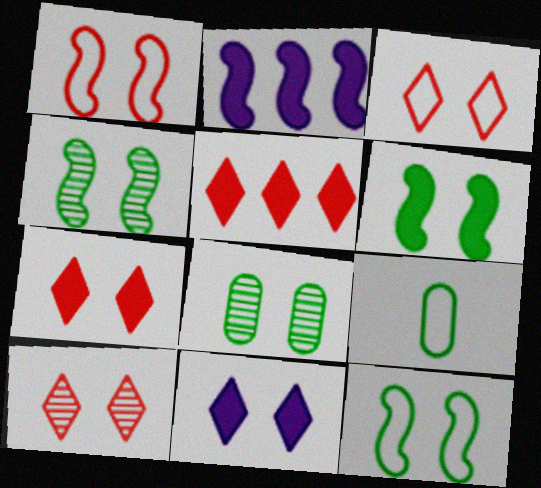[[1, 8, 11], 
[2, 9, 10], 
[3, 7, 10], 
[4, 6, 12]]